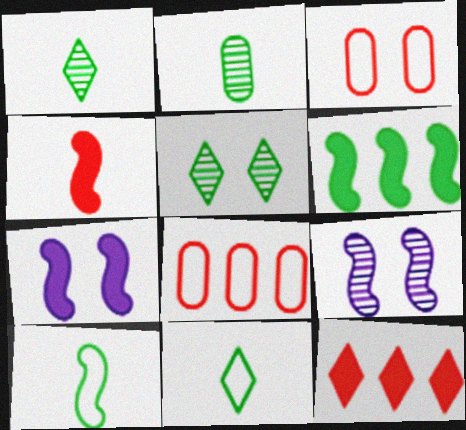[[1, 7, 8], 
[3, 5, 7], 
[4, 6, 7]]